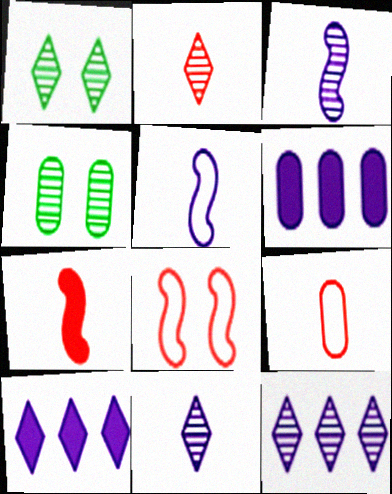[[1, 2, 12], 
[2, 7, 9], 
[4, 6, 9]]